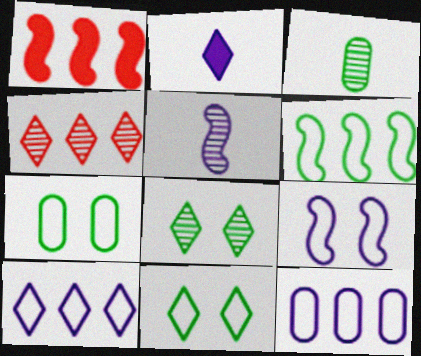[[2, 4, 11]]